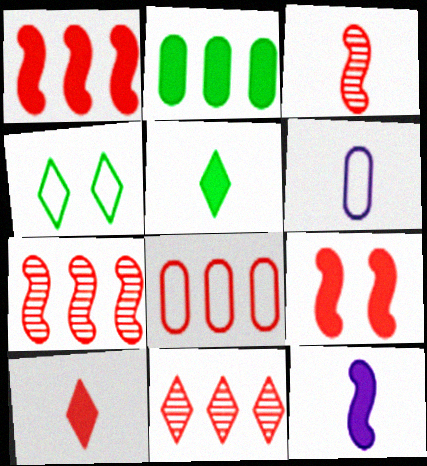[[1, 8, 11], 
[3, 5, 6]]